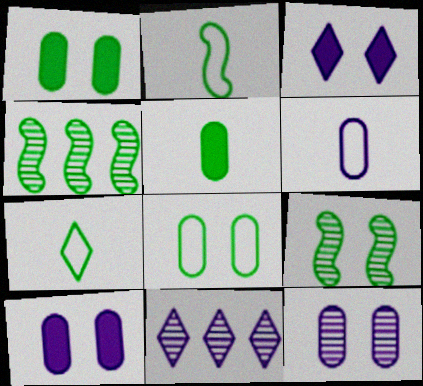[[1, 4, 7]]